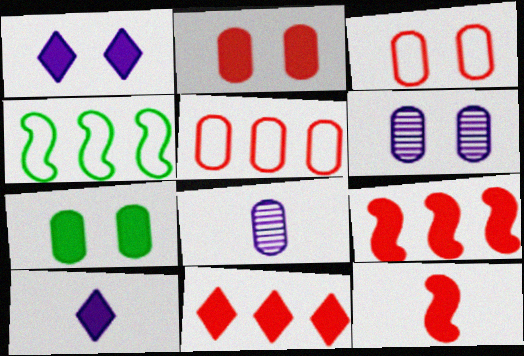[[2, 11, 12], 
[3, 6, 7], 
[5, 7, 8], 
[7, 9, 10]]